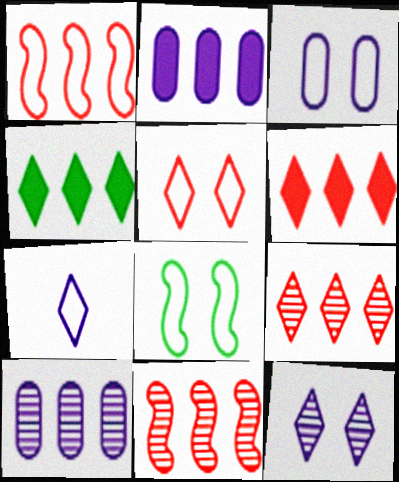[[1, 4, 10], 
[3, 5, 8]]